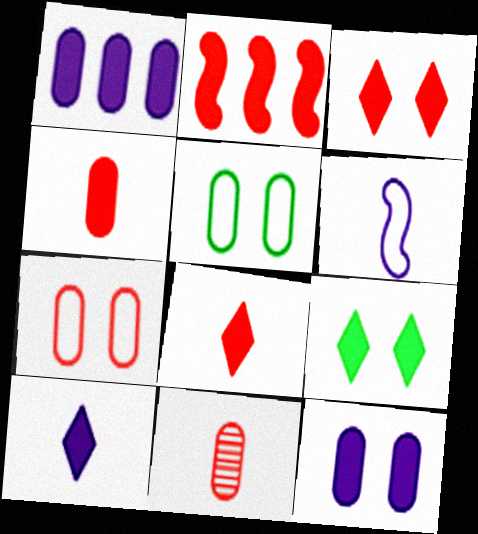[[1, 5, 11], 
[2, 3, 4]]